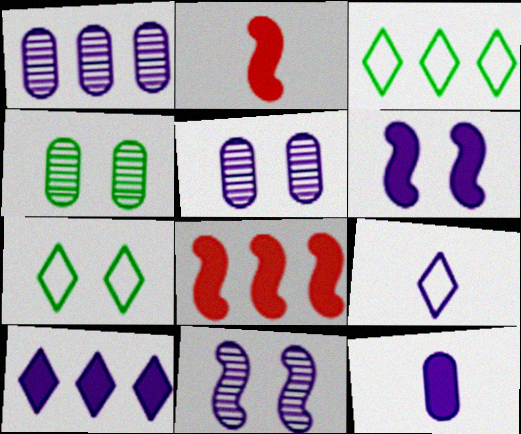[[1, 2, 7], 
[1, 3, 8], 
[1, 6, 9], 
[2, 3, 5], 
[4, 8, 9], 
[6, 10, 12]]